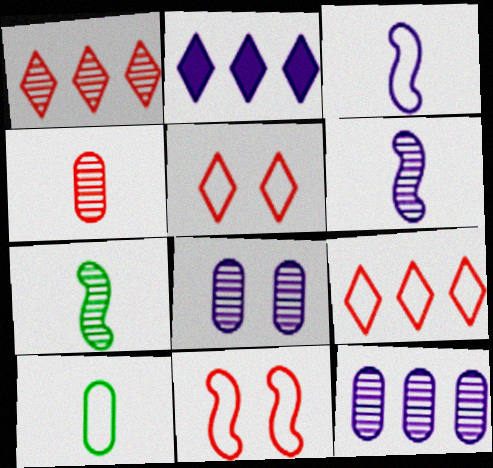[[1, 7, 8], 
[2, 3, 8]]